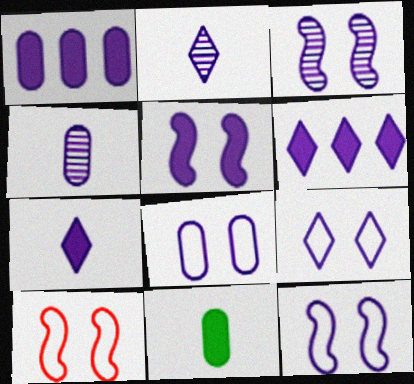[[1, 2, 12], 
[1, 4, 8], 
[1, 5, 7], 
[2, 6, 9], 
[3, 5, 12], 
[4, 6, 12], 
[8, 9, 12]]